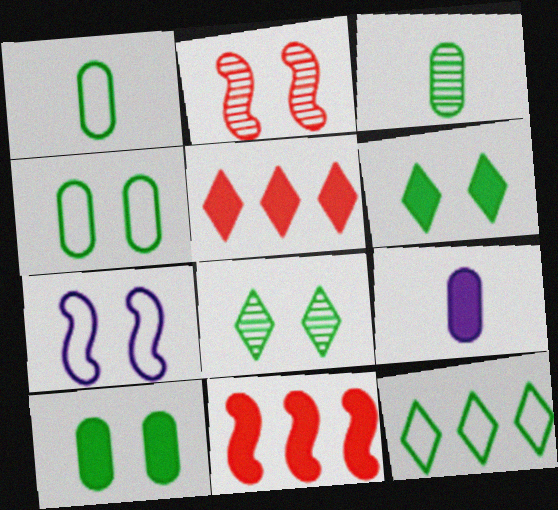[[2, 9, 12], 
[3, 5, 7], 
[6, 9, 11]]